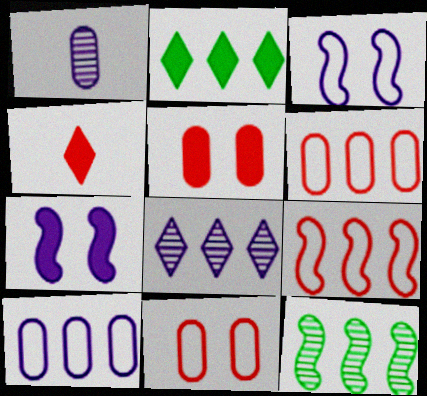[]